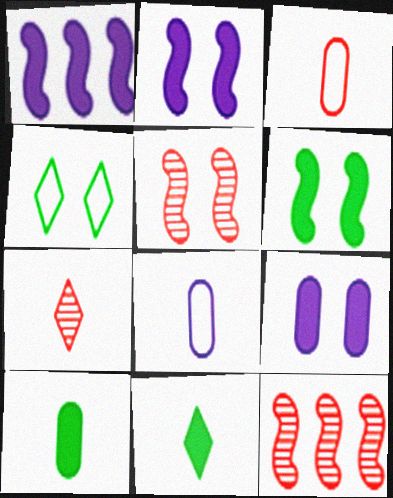[[4, 5, 9]]